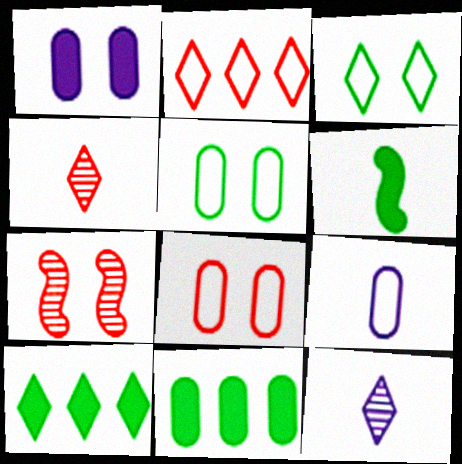[[1, 3, 7], 
[4, 6, 9], 
[7, 9, 10]]